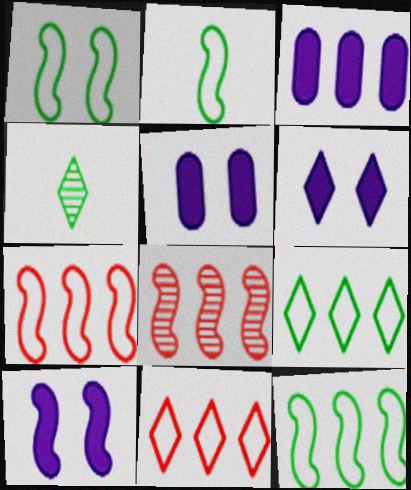[[1, 2, 12], 
[2, 8, 10], 
[3, 8, 9], 
[4, 5, 7], 
[4, 6, 11], 
[5, 6, 10]]